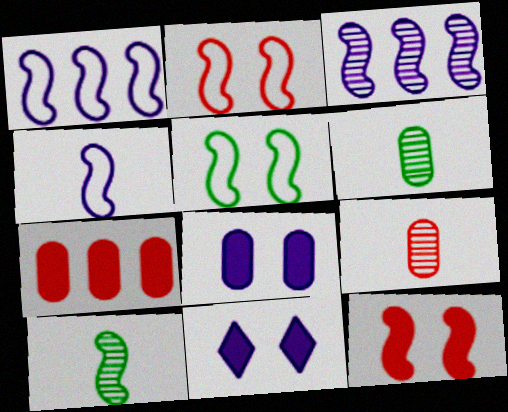[[1, 10, 12]]